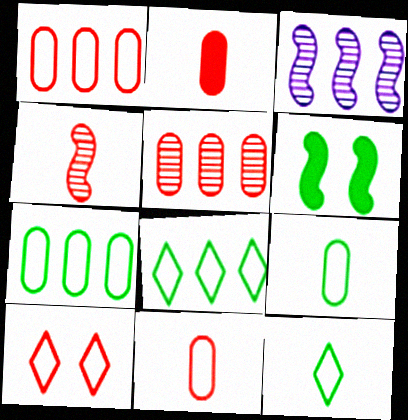[]